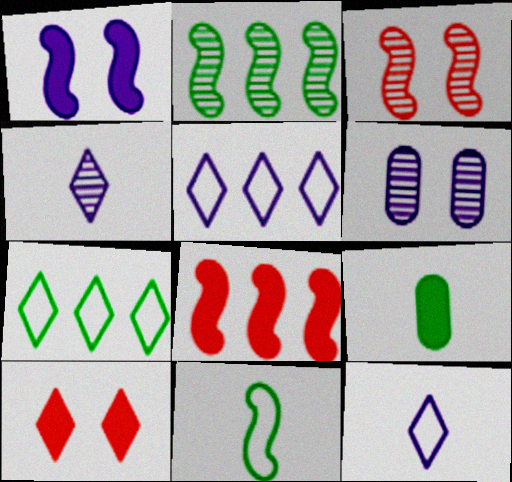[[3, 5, 9], 
[4, 7, 10]]